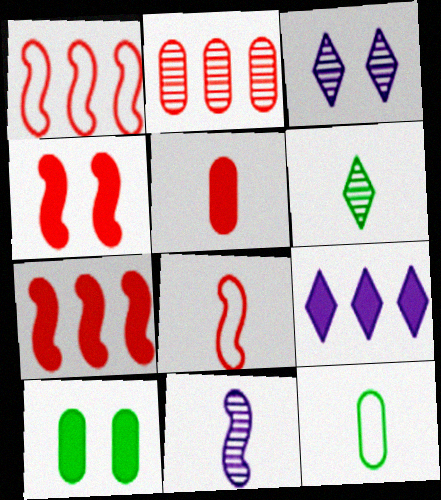[[3, 7, 12]]